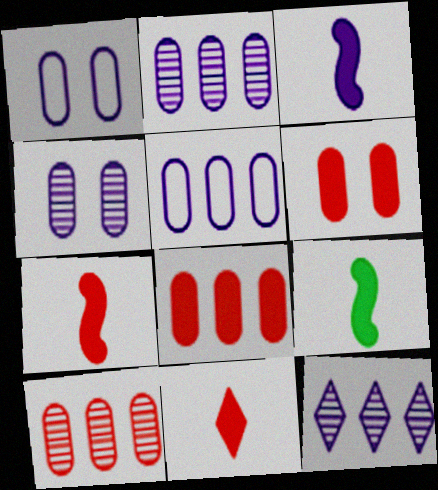[[1, 3, 12], 
[3, 7, 9]]